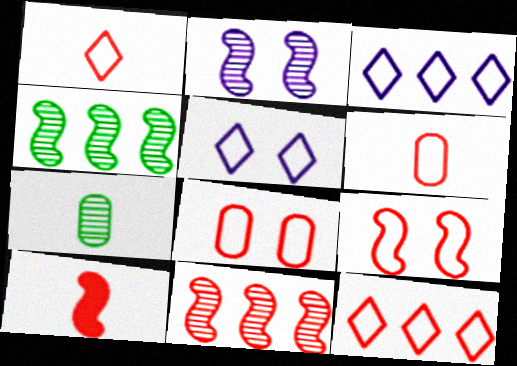[[6, 9, 12], 
[9, 10, 11]]